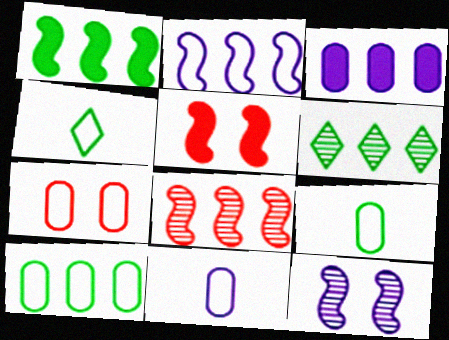[[1, 2, 8], 
[1, 6, 10], 
[2, 4, 7], 
[5, 6, 11], 
[7, 10, 11]]